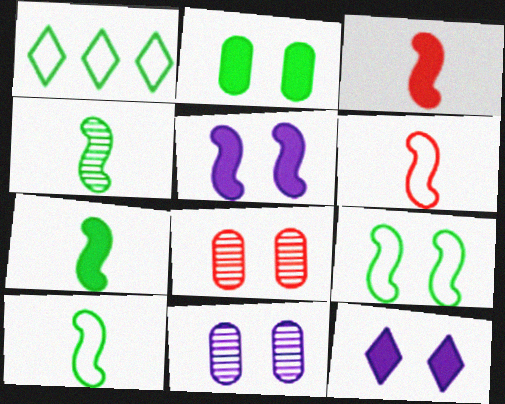[[1, 2, 4], 
[1, 3, 11], 
[4, 7, 10], 
[8, 9, 12]]